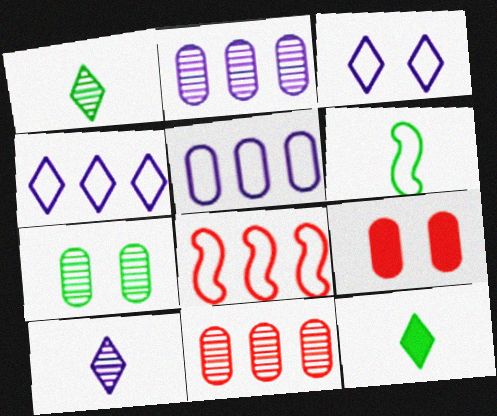[]